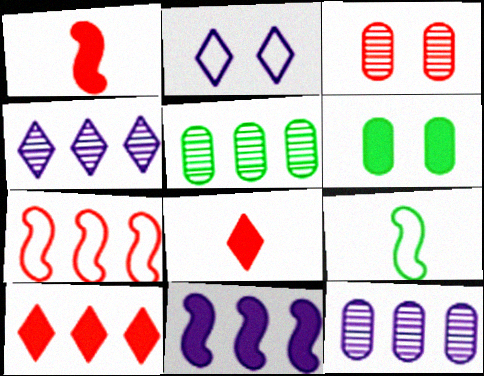[[1, 2, 5], 
[3, 7, 8], 
[6, 8, 11]]